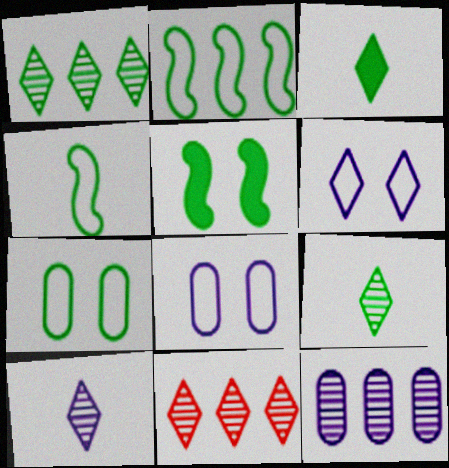[[3, 6, 11]]